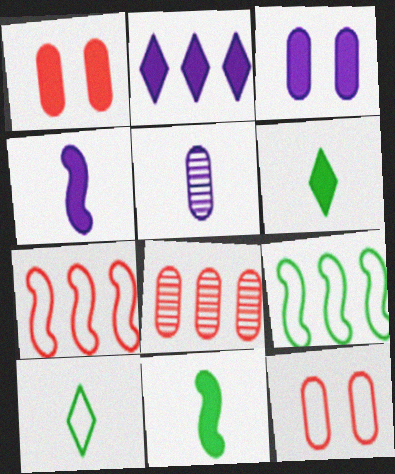[[1, 2, 11], 
[2, 3, 4], 
[2, 8, 9]]